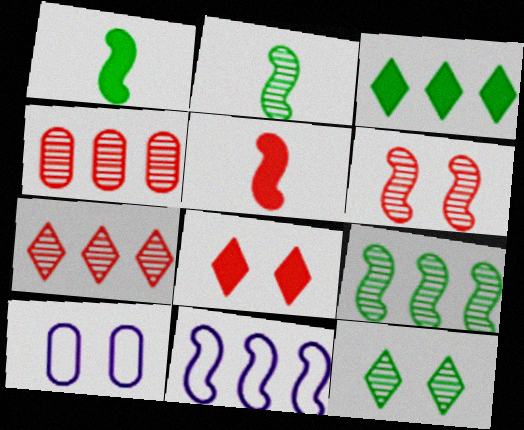[[1, 6, 11], 
[1, 7, 10], 
[3, 4, 11]]